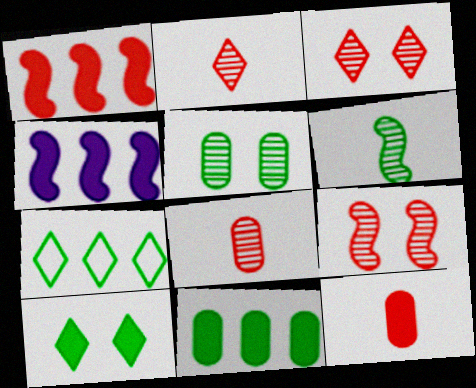[[4, 10, 12]]